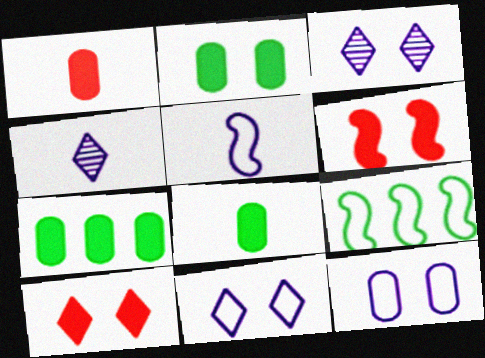[[1, 3, 9], 
[2, 7, 8]]